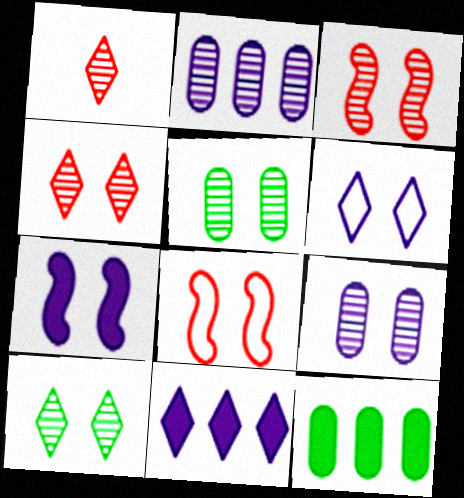[[3, 9, 10], 
[6, 7, 9]]